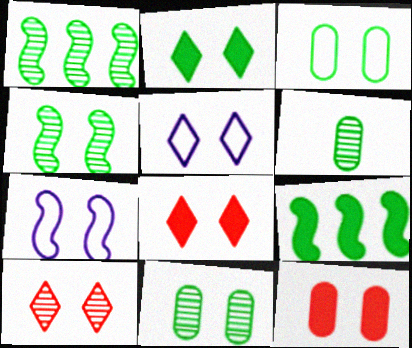[[2, 3, 4], 
[2, 5, 10], 
[4, 5, 12], 
[7, 8, 11]]